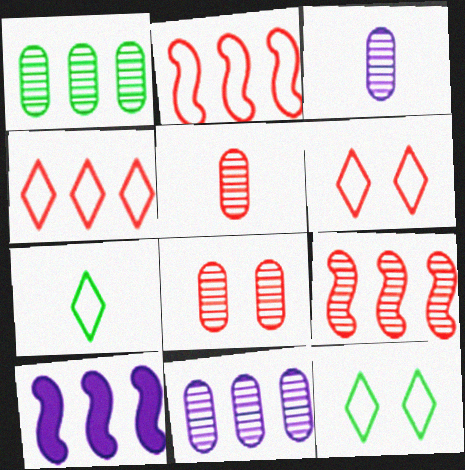[[1, 3, 8], 
[1, 4, 10], 
[5, 10, 12], 
[7, 8, 10]]